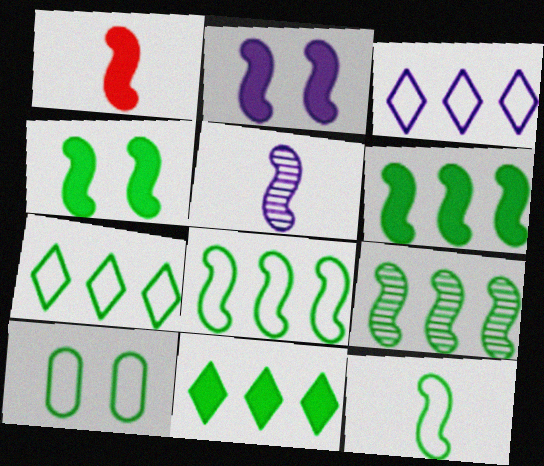[[1, 2, 6], 
[1, 5, 12], 
[4, 9, 12], 
[6, 8, 9], 
[7, 10, 12]]